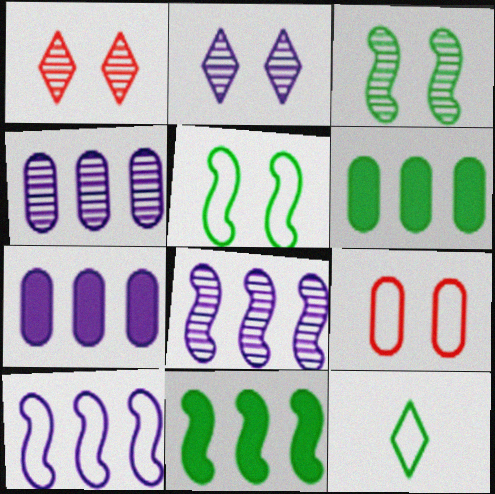[[3, 6, 12], 
[9, 10, 12]]